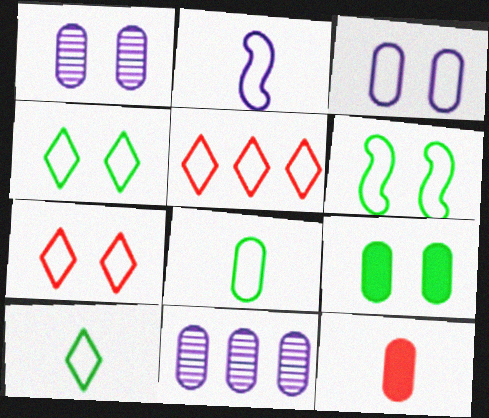[[3, 6, 7]]